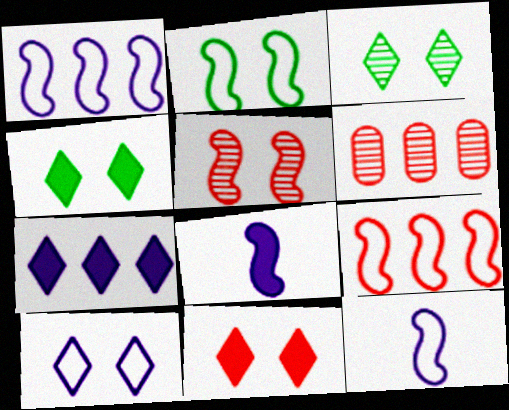[[2, 9, 12], 
[3, 10, 11], 
[4, 6, 12]]